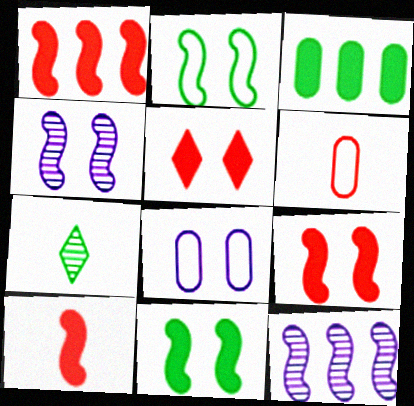[[1, 7, 8], 
[1, 9, 10], 
[2, 3, 7], 
[2, 4, 9], 
[2, 10, 12]]